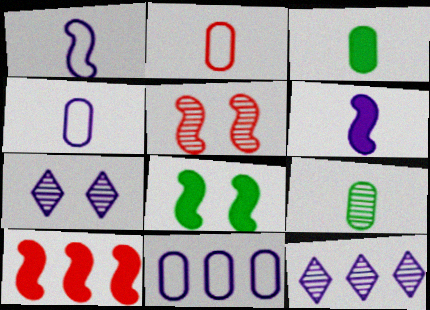[[2, 8, 12], 
[5, 9, 12], 
[6, 7, 11], 
[6, 8, 10]]